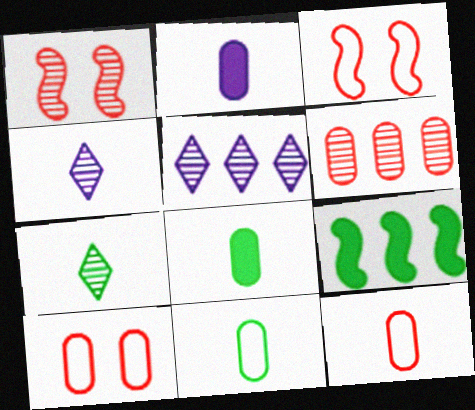[[3, 5, 8], 
[4, 9, 10]]